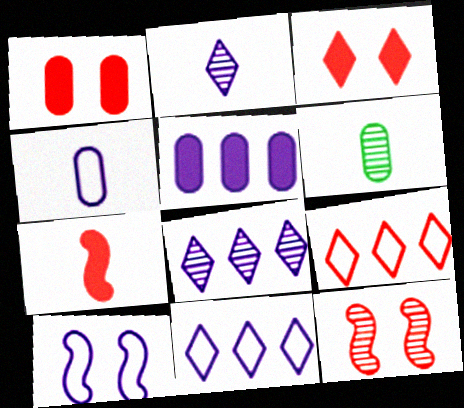[[2, 5, 10], 
[4, 10, 11], 
[6, 8, 12]]